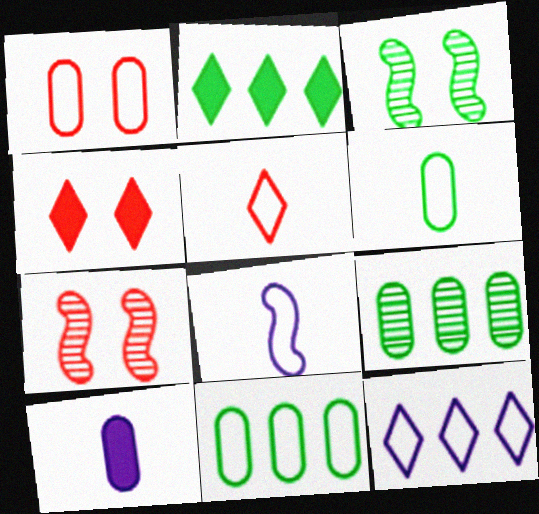[[1, 4, 7], 
[1, 9, 10], 
[2, 3, 6], 
[4, 8, 9], 
[5, 6, 8]]